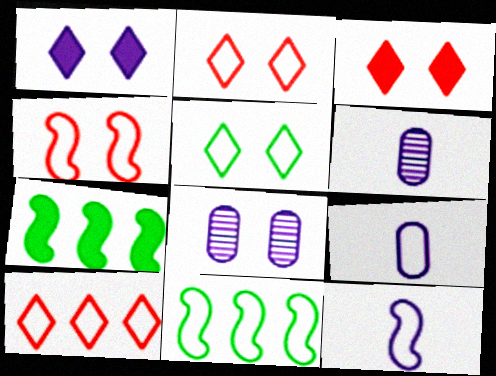[[2, 6, 7], 
[2, 9, 11], 
[3, 6, 11], 
[4, 11, 12]]